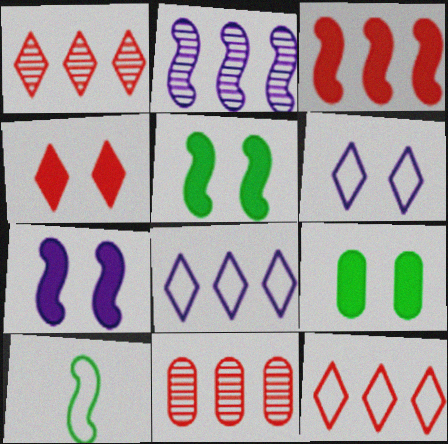[[3, 11, 12], 
[4, 7, 9]]